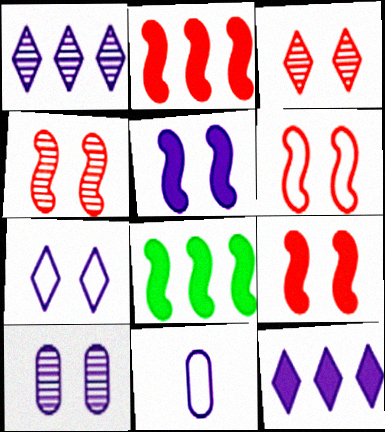[[1, 5, 11], 
[3, 8, 11], 
[4, 6, 9], 
[5, 7, 10]]